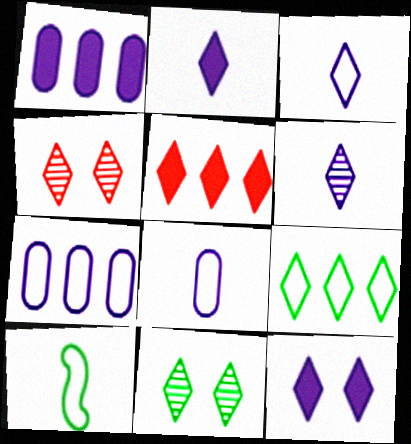[[1, 4, 10], 
[2, 3, 6], 
[2, 4, 9], 
[3, 5, 11]]